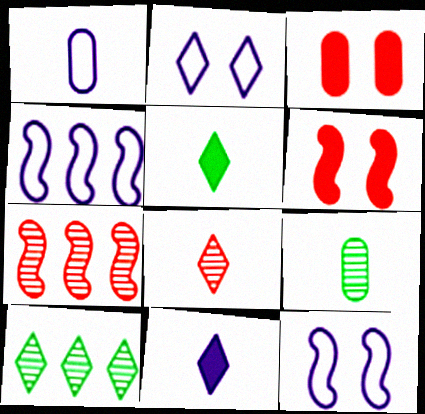[[1, 2, 4], 
[1, 6, 10]]